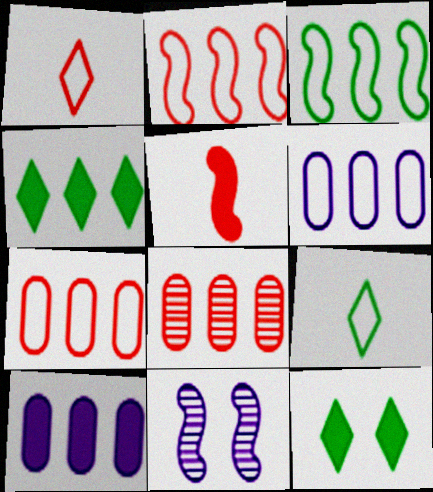[[3, 5, 11], 
[5, 10, 12]]